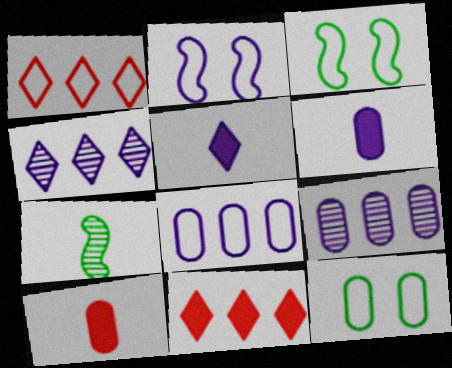[[2, 4, 6], 
[2, 5, 9], 
[3, 4, 10], 
[9, 10, 12]]